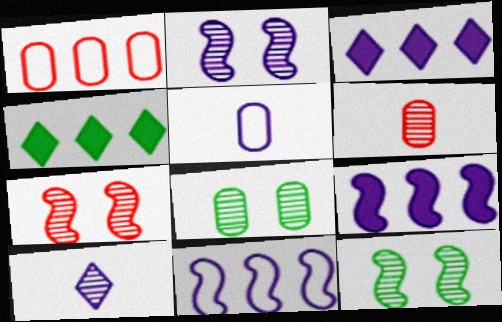[[2, 3, 5], 
[2, 7, 12], 
[4, 5, 7]]